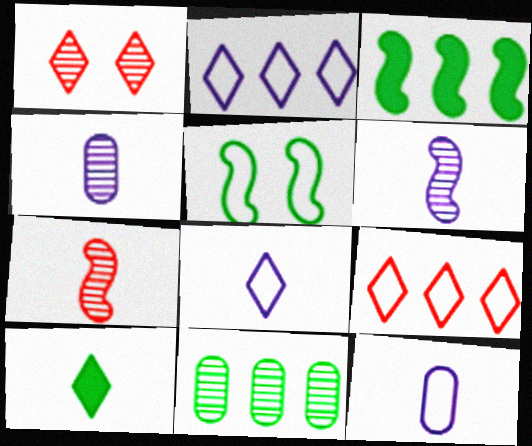[[1, 2, 10], 
[1, 3, 12], 
[1, 6, 11], 
[5, 9, 12], 
[5, 10, 11], 
[7, 10, 12]]